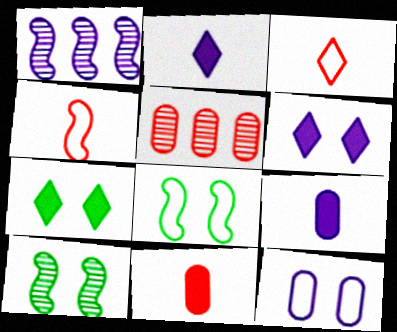[[1, 2, 12], 
[2, 5, 8]]